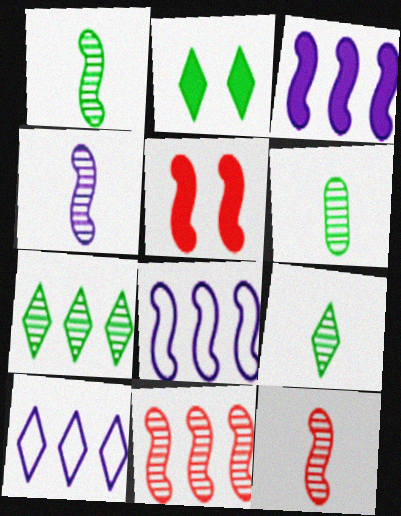[[1, 4, 12], 
[1, 5, 8], 
[1, 6, 9], 
[5, 6, 10]]